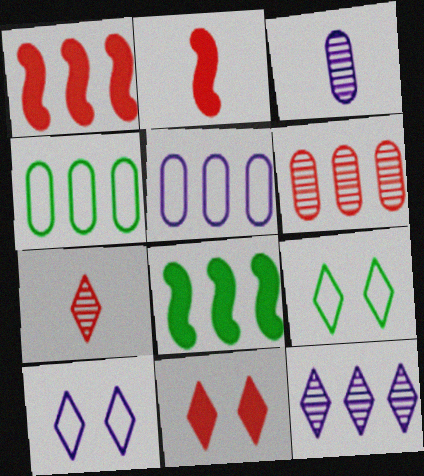[[1, 3, 9], 
[1, 4, 12]]